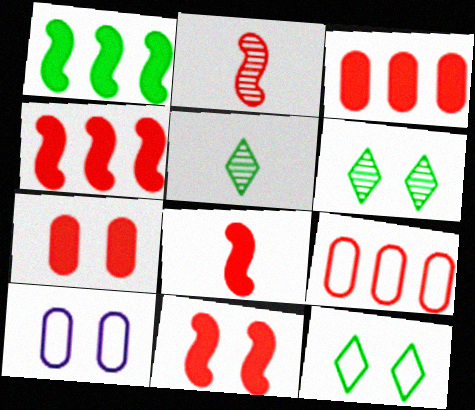[[4, 5, 10], 
[4, 8, 11], 
[6, 10, 11]]